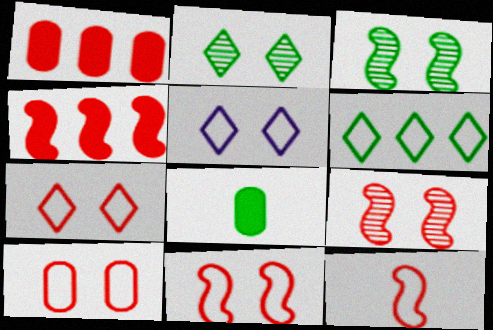[[3, 6, 8], 
[4, 9, 12], 
[7, 10, 11]]